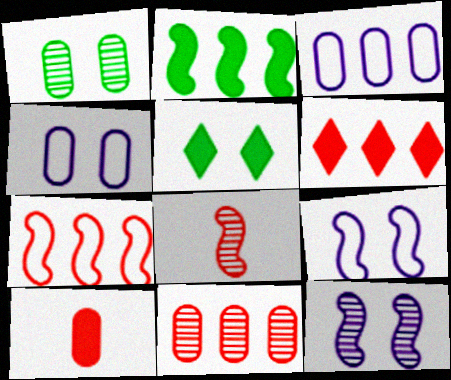[[1, 3, 10], 
[2, 8, 9], 
[3, 5, 8], 
[6, 7, 11]]